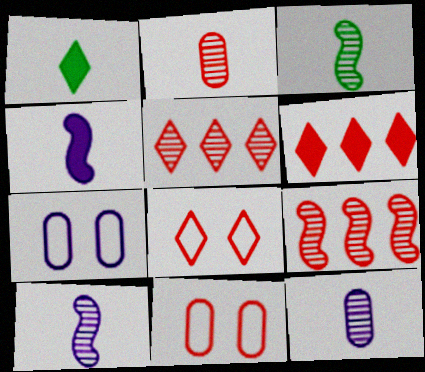[[1, 7, 9], 
[3, 6, 7]]